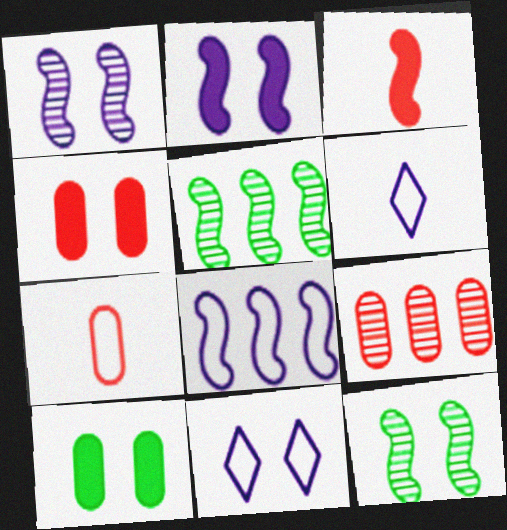[[3, 8, 12], 
[4, 5, 6], 
[4, 7, 9], 
[4, 11, 12]]